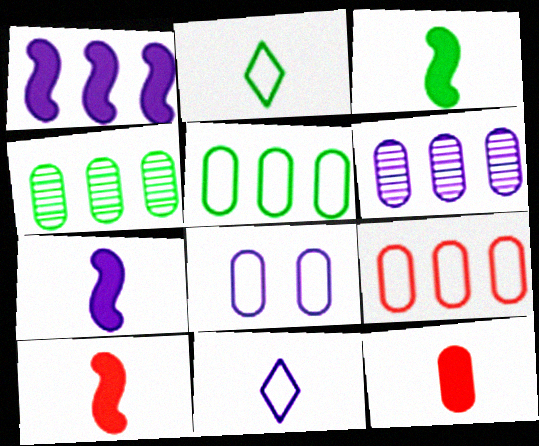[[3, 7, 10], 
[4, 8, 12]]